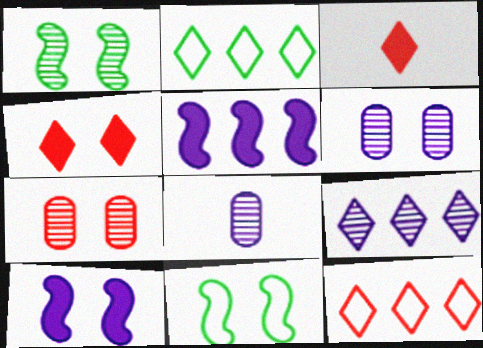[[4, 6, 11]]